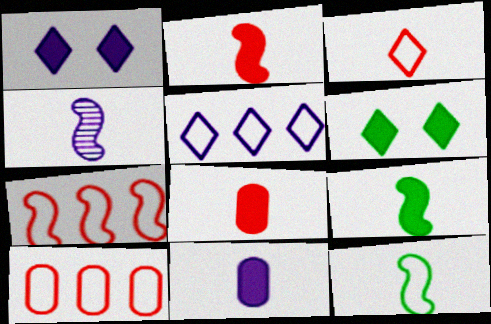[[2, 4, 12], 
[4, 6, 10]]